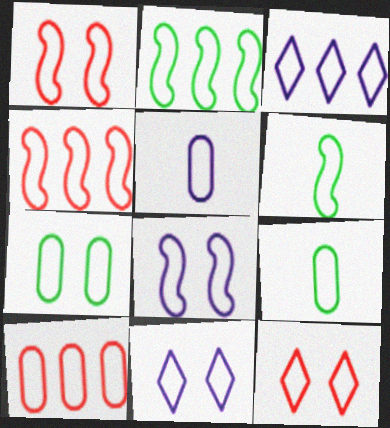[[1, 3, 9], 
[1, 7, 11], 
[2, 3, 10], 
[2, 5, 12], 
[3, 5, 8], 
[4, 6, 8], 
[4, 9, 11], 
[5, 7, 10], 
[6, 10, 11], 
[7, 8, 12]]